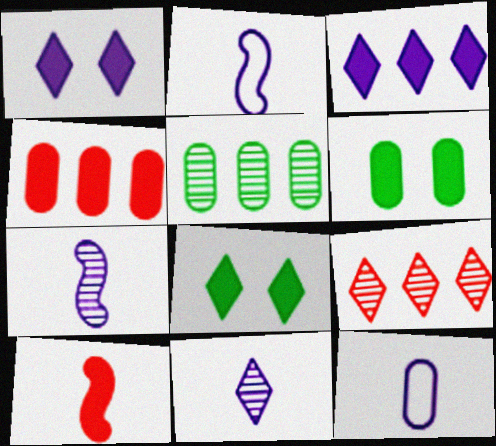[[2, 6, 9], 
[3, 6, 10]]